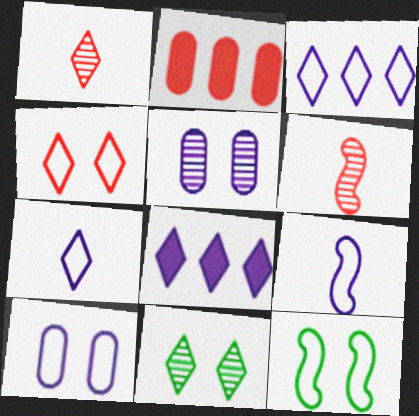[[2, 4, 6], 
[2, 9, 11], 
[3, 9, 10], 
[4, 10, 12], 
[5, 8, 9]]